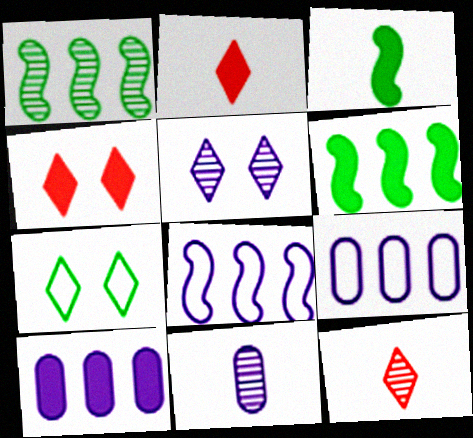[[3, 4, 10], 
[4, 5, 7]]